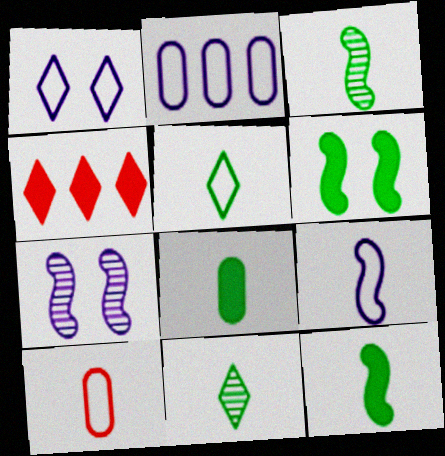[[1, 2, 9], 
[1, 4, 11], 
[3, 5, 8], 
[5, 9, 10]]